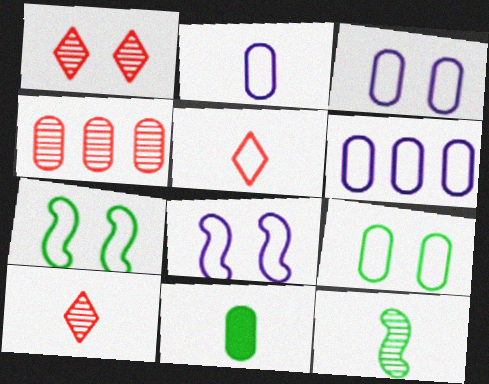[[2, 3, 6], 
[3, 4, 11], 
[5, 6, 7]]